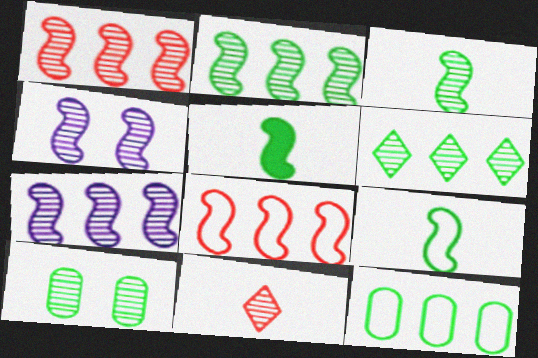[[1, 2, 7], 
[1, 3, 4], 
[3, 5, 9], 
[3, 6, 10], 
[4, 5, 8], 
[7, 10, 11]]